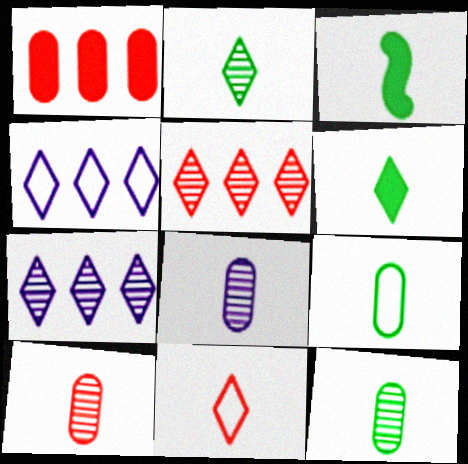[[2, 3, 9], 
[3, 8, 11], 
[8, 10, 12]]